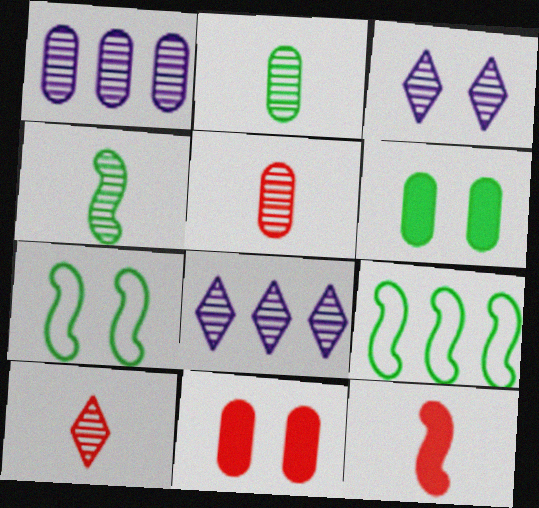[[3, 7, 11]]